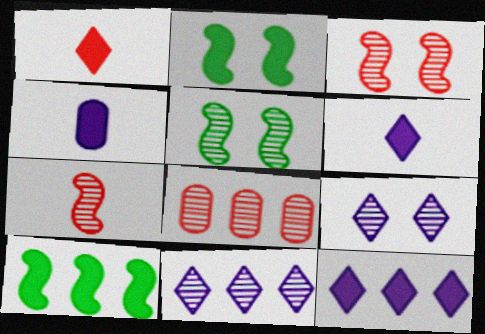[]